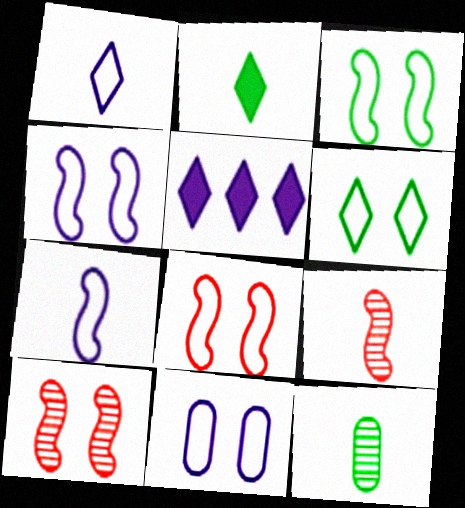[[3, 4, 8], 
[5, 8, 12], 
[6, 8, 11]]